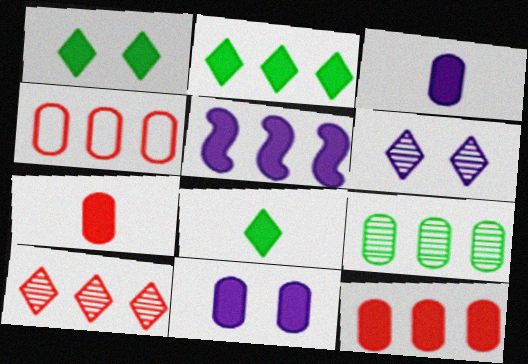[[1, 2, 8], 
[1, 5, 7], 
[2, 5, 12]]